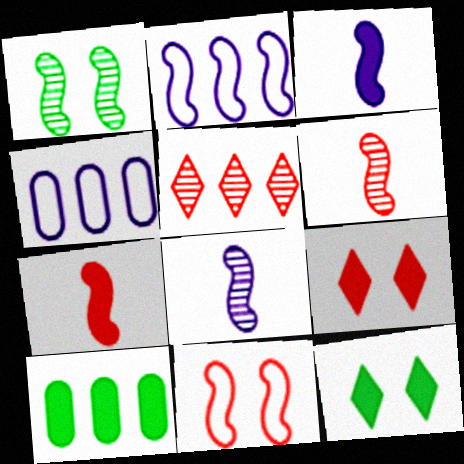[[1, 2, 7], 
[2, 5, 10], 
[3, 9, 10], 
[4, 6, 12]]